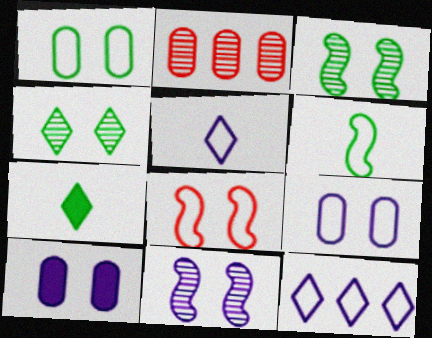[[4, 8, 10]]